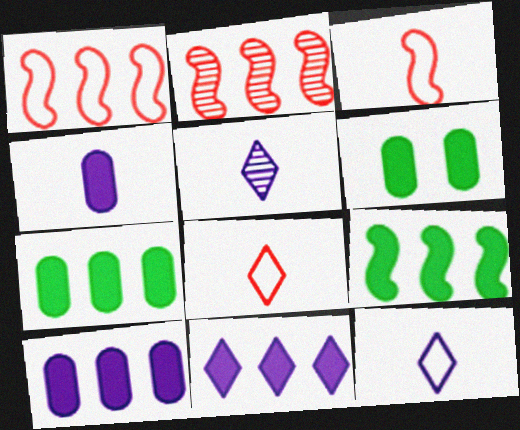[[1, 5, 6], 
[2, 6, 12]]